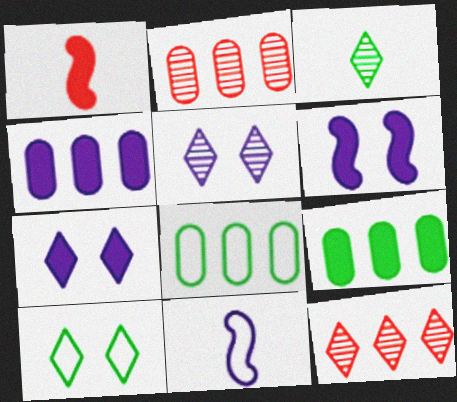[[1, 5, 8], 
[1, 7, 9], 
[2, 4, 8], 
[3, 5, 12], 
[4, 5, 11]]